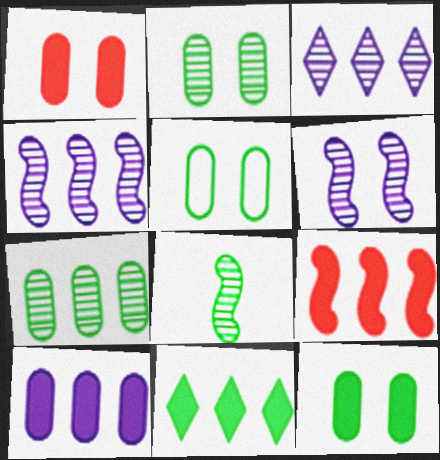[[2, 5, 12], 
[5, 8, 11], 
[9, 10, 11]]